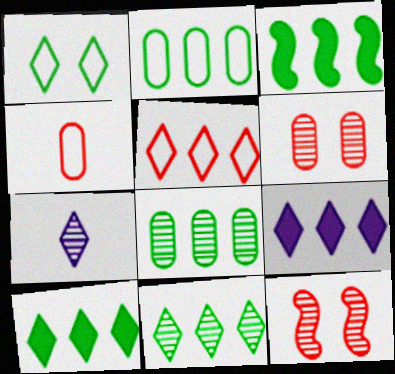[[2, 3, 11], 
[5, 9, 11], 
[7, 8, 12]]